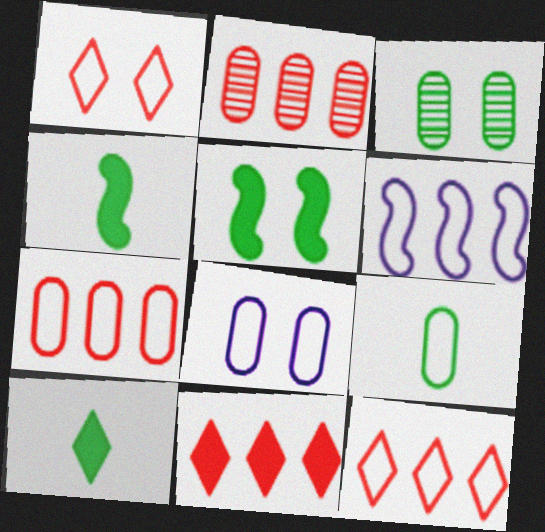[[1, 6, 9], 
[7, 8, 9]]